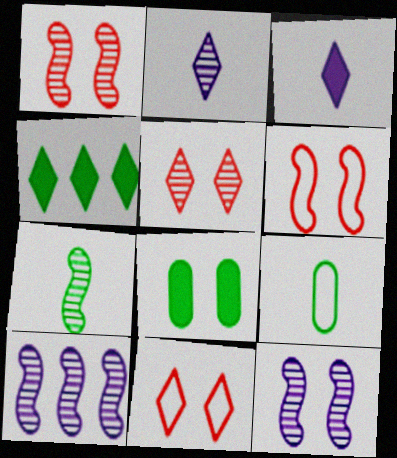[[1, 7, 10], 
[2, 4, 11], 
[8, 11, 12]]